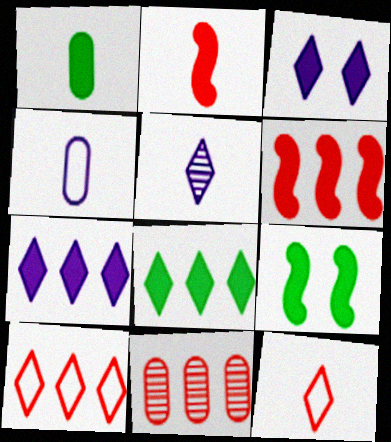[[1, 3, 6], 
[1, 8, 9], 
[6, 10, 11]]